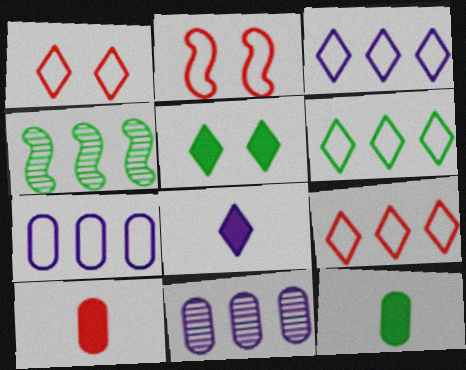[[3, 6, 9]]